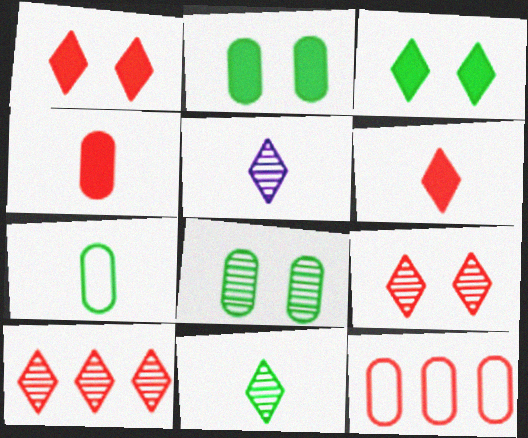[]